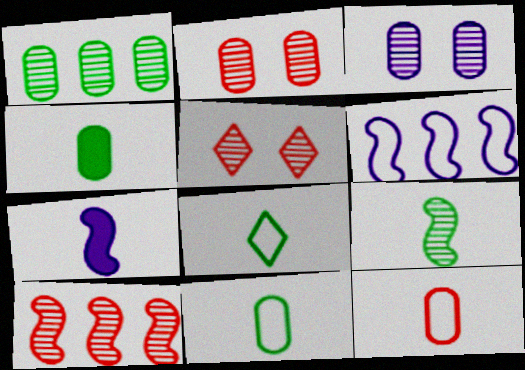[[4, 5, 6], 
[4, 8, 9]]